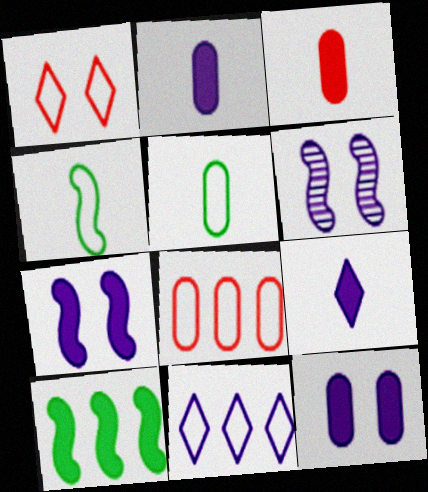[[2, 6, 11]]